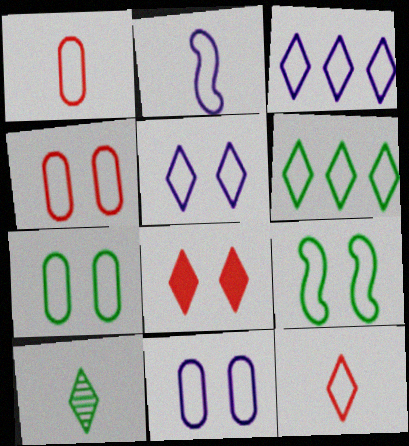[[1, 3, 9], 
[2, 3, 11], 
[2, 4, 6], 
[3, 8, 10], 
[4, 5, 9], 
[4, 7, 11], 
[5, 6, 12]]